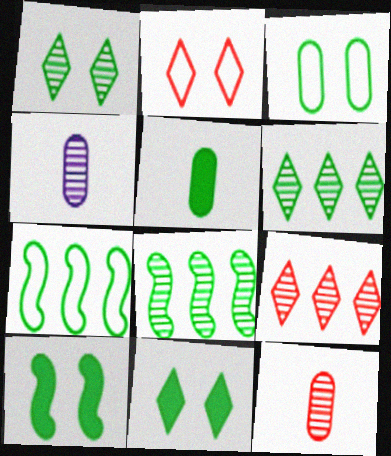[[1, 3, 10], 
[1, 5, 7]]